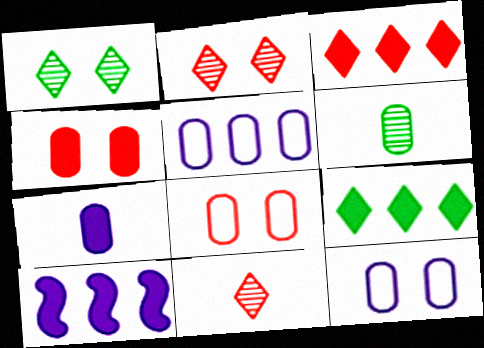[[4, 5, 6]]